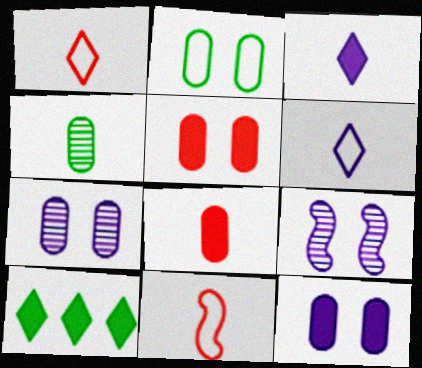[[2, 5, 7], 
[3, 4, 11], 
[7, 10, 11]]